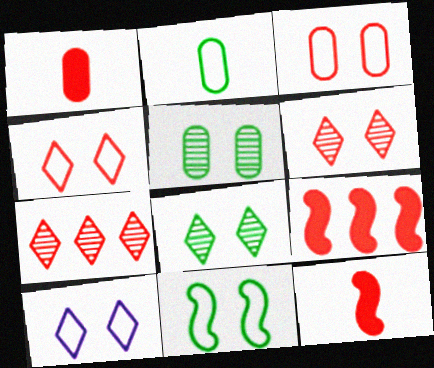[[3, 7, 12], 
[3, 10, 11]]